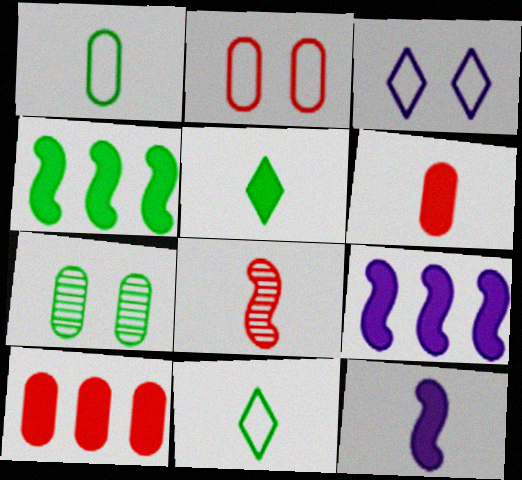[[4, 7, 11], 
[5, 6, 12]]